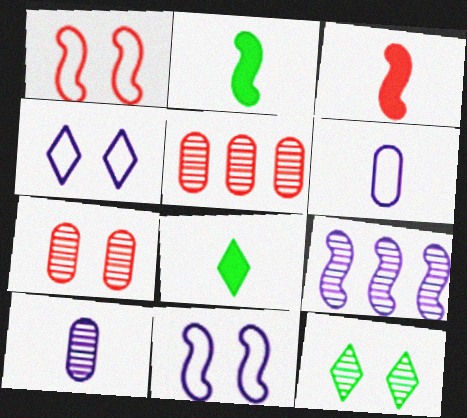[[1, 2, 9], 
[2, 4, 5], 
[5, 8, 11]]